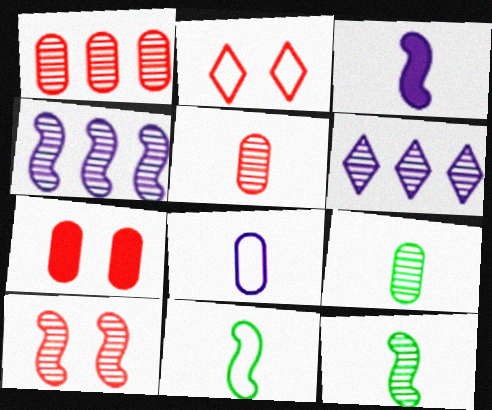[[2, 7, 10], 
[4, 10, 12], 
[6, 7, 11], 
[6, 9, 10]]